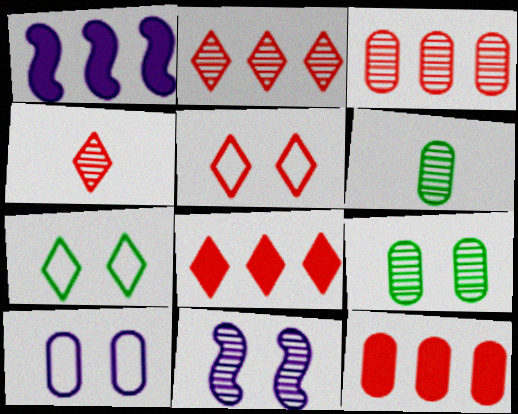[[1, 5, 6], 
[2, 6, 11], 
[4, 5, 8], 
[6, 10, 12]]